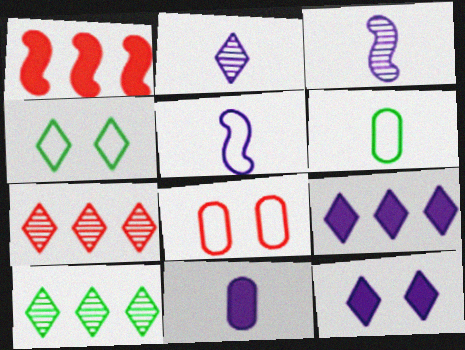[[2, 5, 11]]